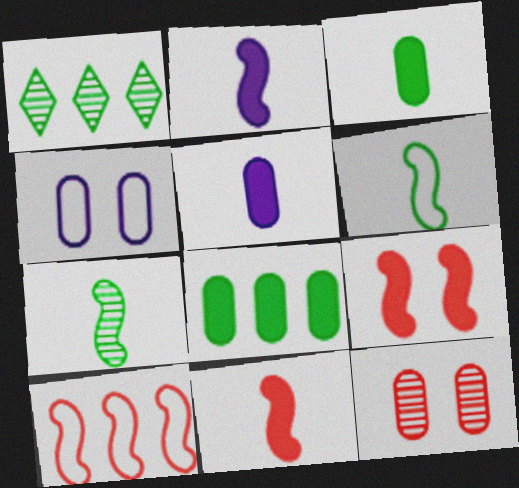[[1, 4, 11]]